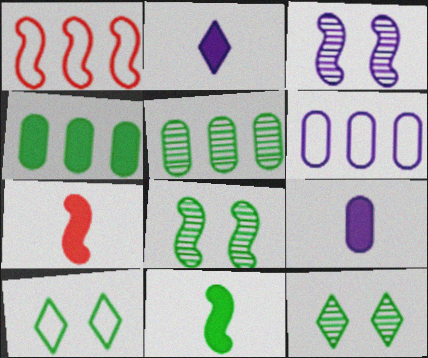[[1, 3, 11], 
[1, 9, 12], 
[2, 3, 6], 
[5, 10, 11], 
[6, 7, 12]]